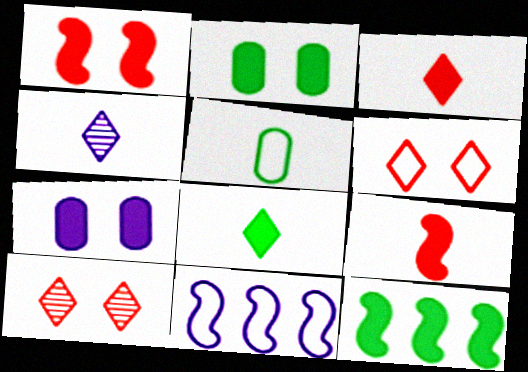[[2, 8, 12], 
[3, 7, 12], 
[4, 5, 9], 
[4, 7, 11], 
[5, 6, 11]]